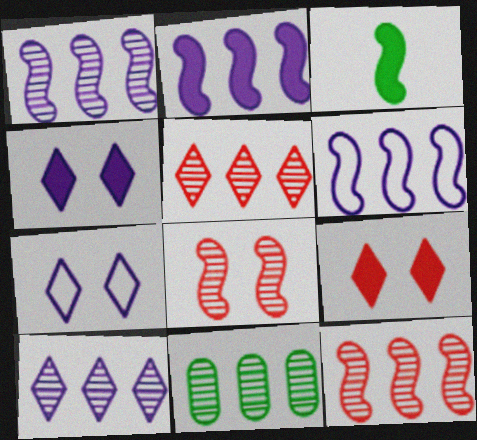[[1, 2, 6], 
[1, 5, 11], 
[3, 6, 8], 
[10, 11, 12]]